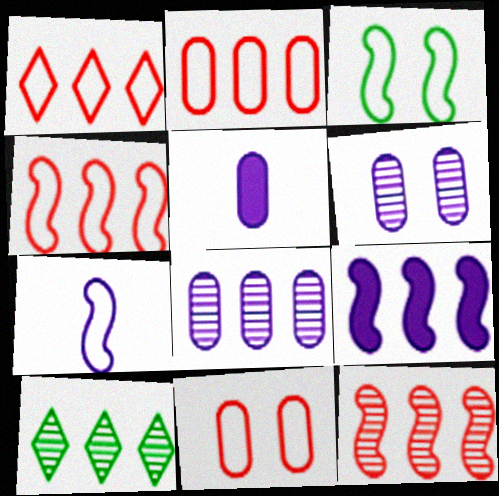[[1, 2, 4], 
[2, 9, 10], 
[3, 4, 7], 
[8, 10, 12]]